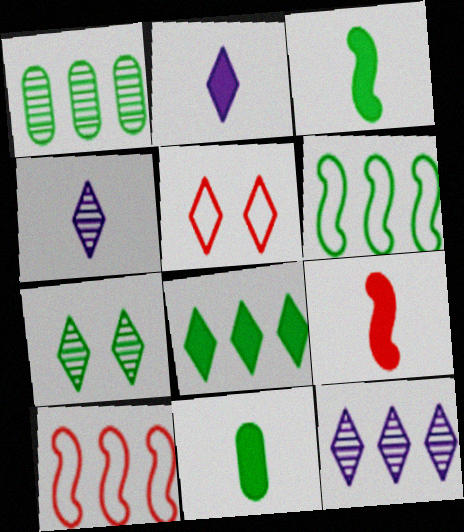[[1, 6, 8], 
[2, 9, 11], 
[4, 5, 8], 
[6, 7, 11]]